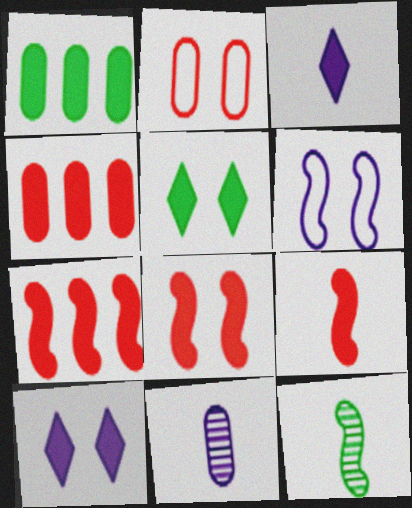[[1, 2, 11], 
[1, 3, 8], 
[1, 9, 10], 
[6, 7, 12], 
[7, 8, 9]]